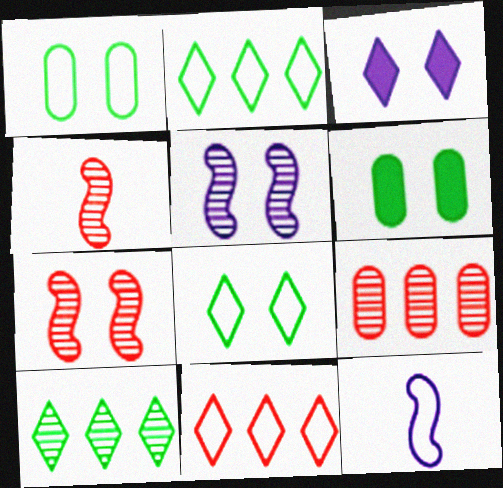[[1, 3, 7], 
[1, 11, 12]]